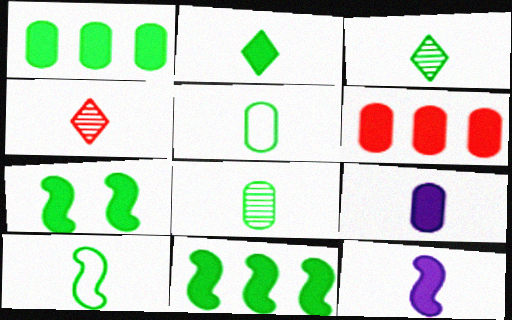[[1, 2, 7], 
[2, 8, 10], 
[4, 5, 12], 
[4, 9, 10]]